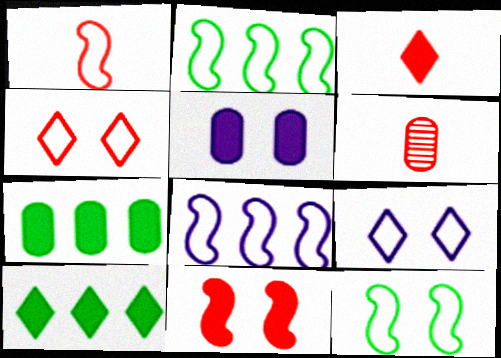[[1, 3, 6], 
[1, 8, 12]]